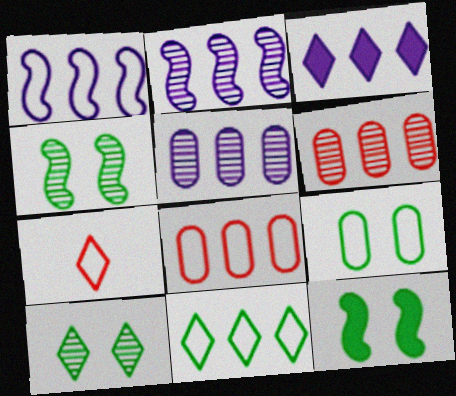[[1, 3, 5], 
[1, 7, 9], 
[1, 8, 11], 
[3, 7, 10], 
[5, 7, 12], 
[9, 10, 12]]